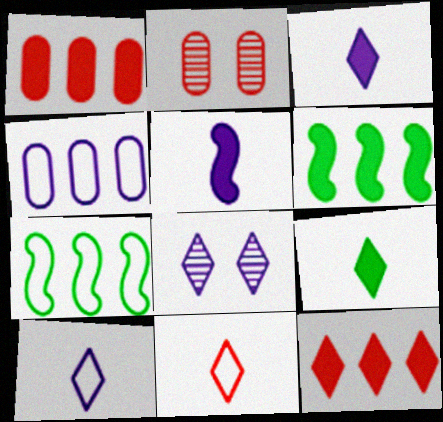[[2, 3, 7], 
[2, 6, 10], 
[4, 5, 8]]